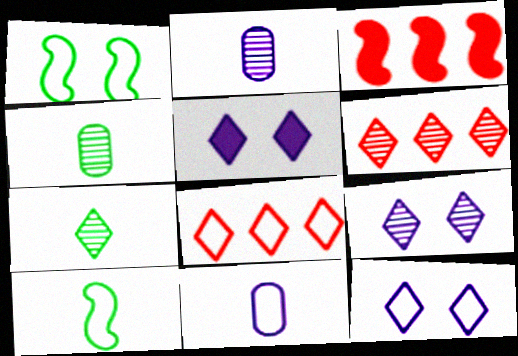[[1, 8, 11], 
[3, 4, 12], 
[5, 7, 8], 
[5, 9, 12], 
[6, 7, 9]]